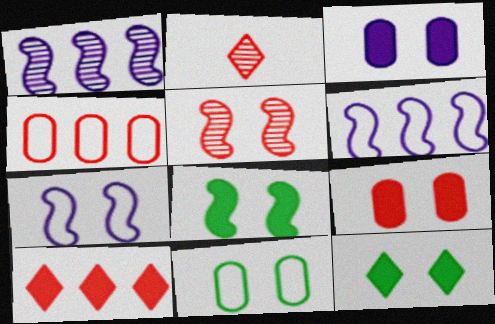[[5, 7, 8]]